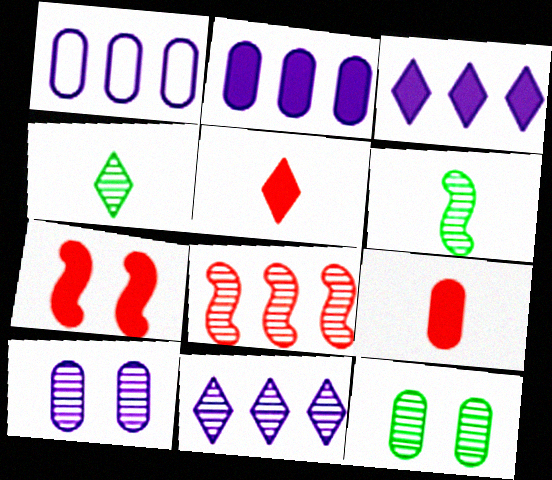[[1, 4, 7], 
[1, 9, 12], 
[4, 8, 10]]